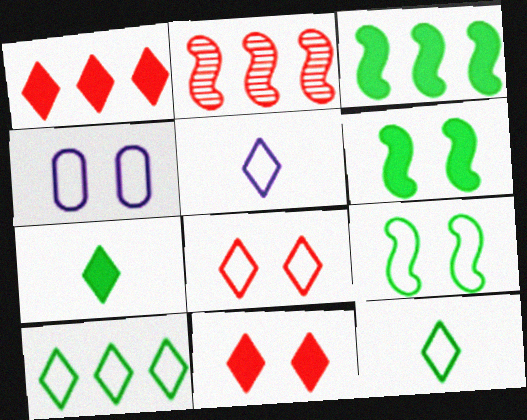[[2, 4, 7], 
[4, 8, 9], 
[5, 8, 10]]